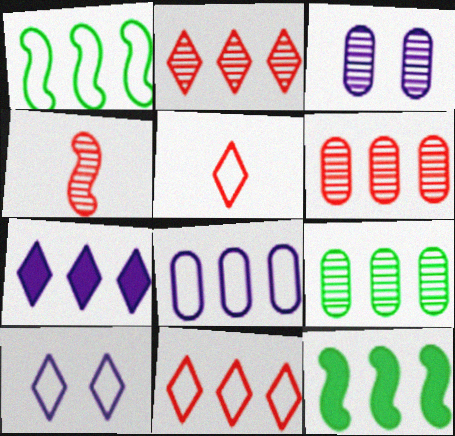[[1, 6, 7], 
[1, 8, 11], 
[2, 8, 12], 
[3, 5, 12]]